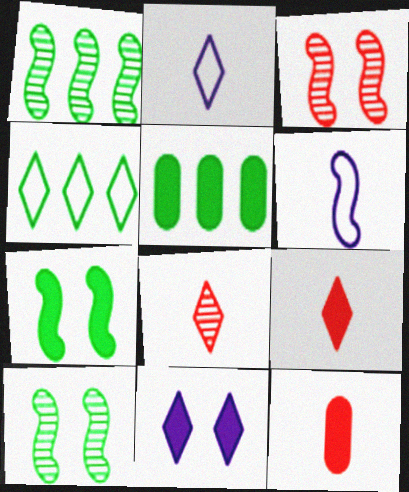[[1, 4, 5], 
[2, 3, 5], 
[4, 8, 11]]